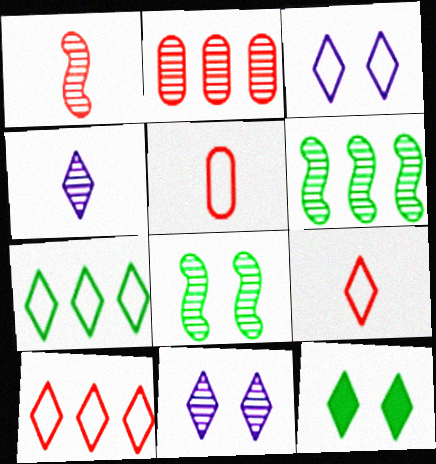[[2, 4, 8], 
[3, 7, 9], 
[4, 10, 12]]